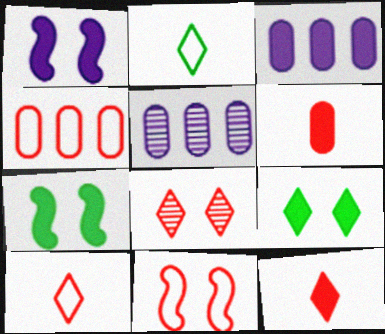[[3, 7, 12], 
[4, 10, 11], 
[5, 7, 10]]